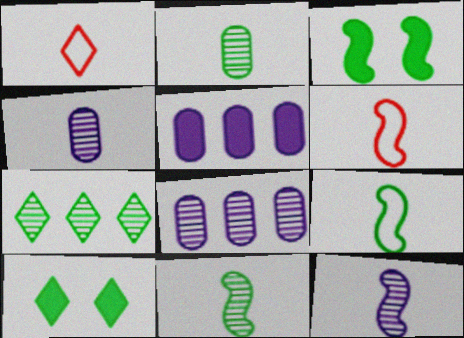[[1, 3, 8], 
[6, 8, 10]]